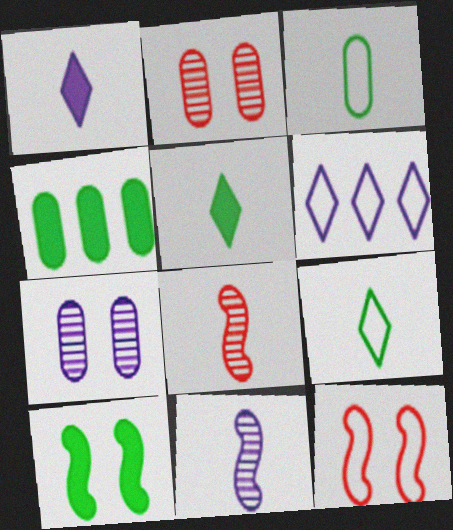[[1, 3, 8], 
[3, 6, 12], 
[4, 5, 10]]